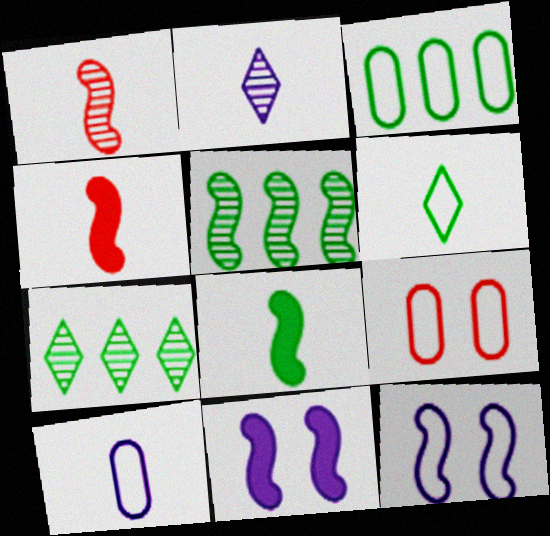[[3, 9, 10], 
[4, 5, 12]]